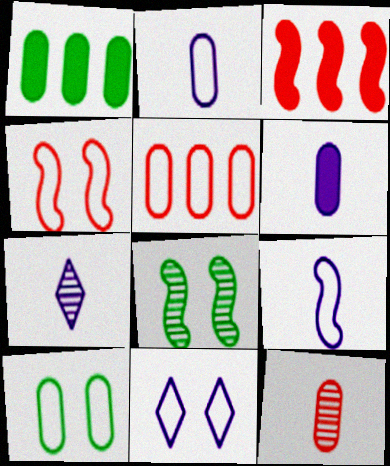[[1, 4, 7], 
[2, 5, 10], 
[3, 7, 10], 
[3, 8, 9], 
[4, 10, 11], 
[6, 7, 9]]